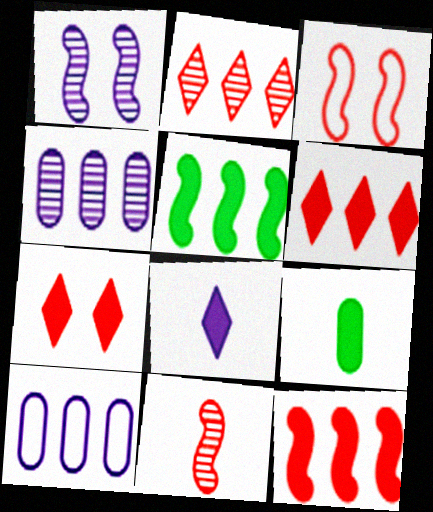[[1, 8, 10], 
[2, 5, 10], 
[3, 11, 12]]